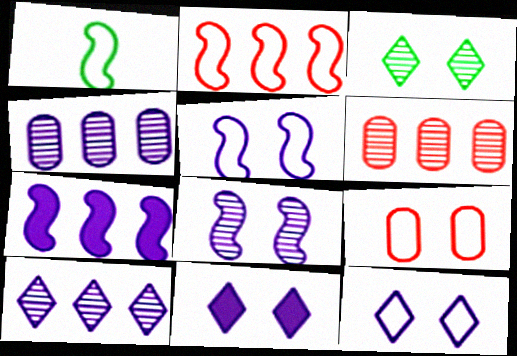[[1, 2, 5], 
[1, 6, 11]]